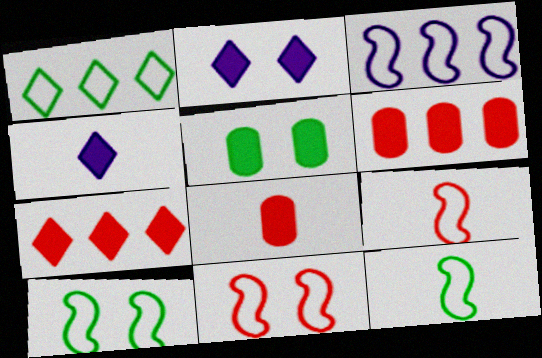[[3, 9, 10], 
[3, 11, 12]]